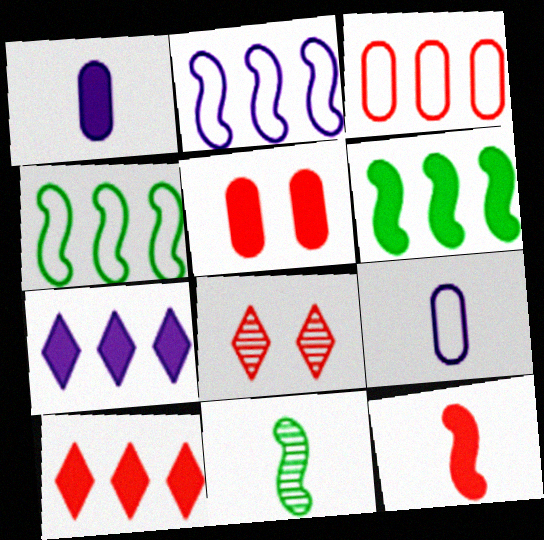[[1, 4, 8], 
[3, 8, 12], 
[5, 10, 12], 
[6, 8, 9]]